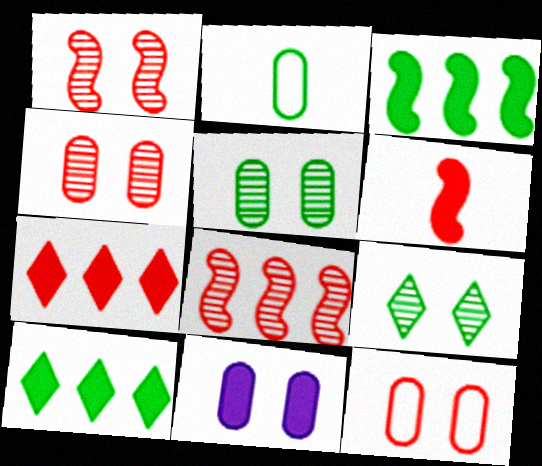[[2, 3, 9], 
[5, 11, 12], 
[6, 10, 11]]